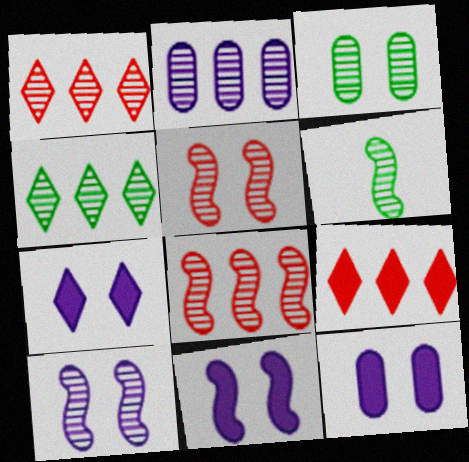[[2, 4, 8], 
[3, 4, 6], 
[6, 8, 10], 
[7, 11, 12]]